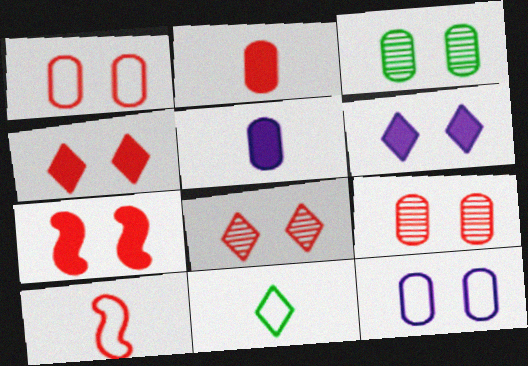[[1, 7, 8]]